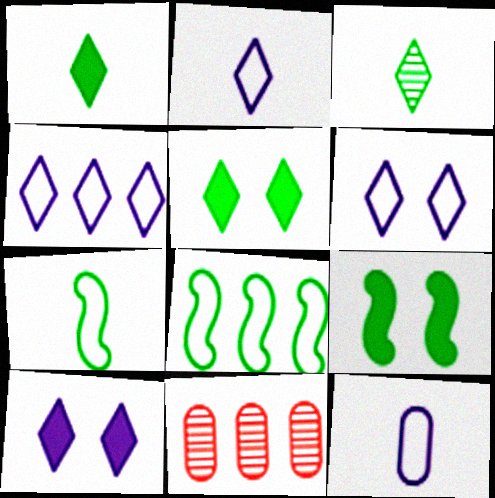[[2, 4, 6], 
[2, 9, 11], 
[7, 10, 11]]